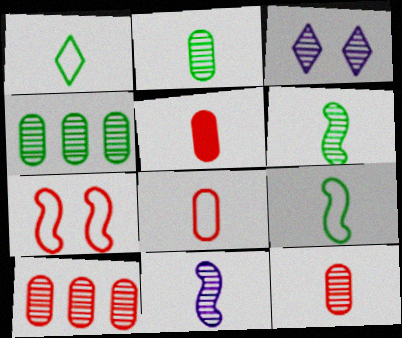[[1, 5, 11], 
[3, 6, 10], 
[5, 8, 12]]